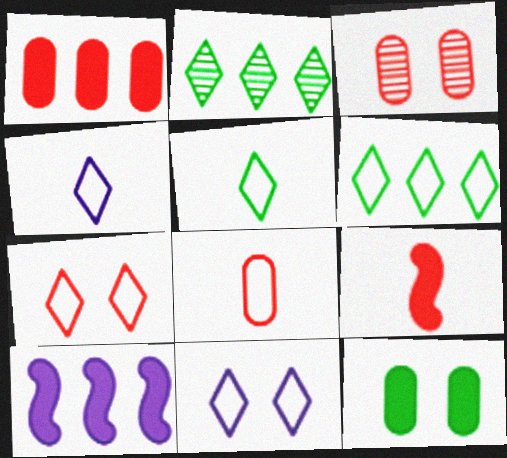[[1, 3, 8], 
[3, 5, 10], 
[4, 6, 7]]